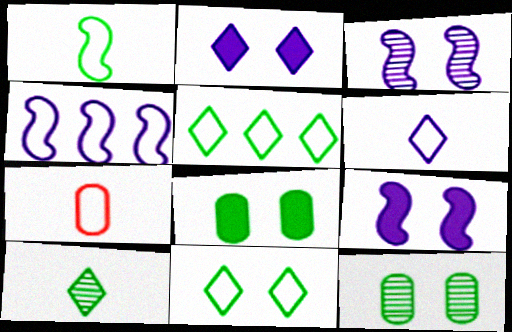[[1, 6, 7], 
[4, 7, 11]]